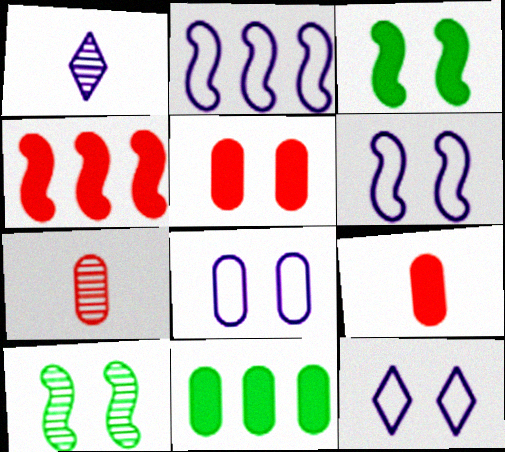[[5, 10, 12], 
[6, 8, 12], 
[7, 8, 11]]